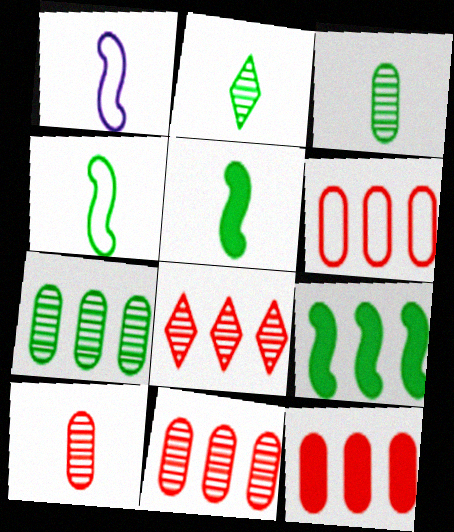[[6, 11, 12]]